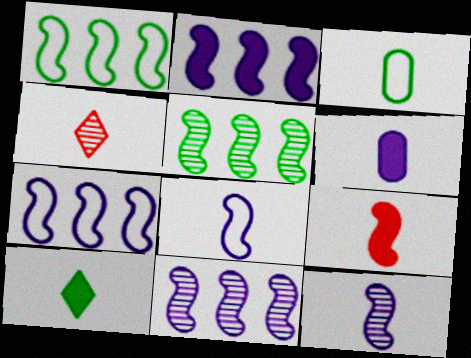[[2, 7, 11], 
[6, 9, 10]]